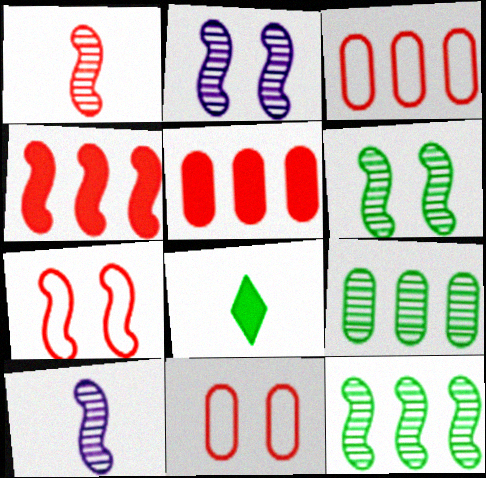[[1, 2, 12], 
[1, 4, 7], 
[2, 3, 8]]